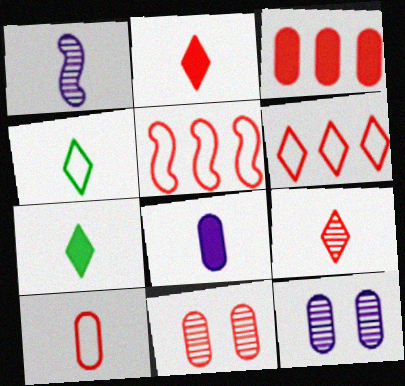[[1, 7, 10], 
[2, 5, 11], 
[3, 10, 11], 
[5, 7, 12]]